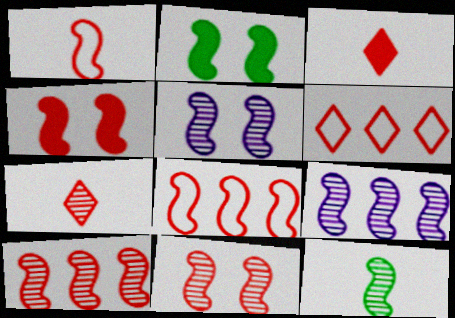[[1, 2, 9], 
[1, 4, 10], 
[5, 10, 12], 
[9, 11, 12]]